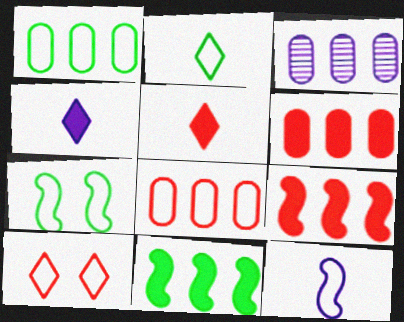[[1, 2, 7], 
[1, 3, 6], 
[1, 10, 12], 
[3, 5, 7]]